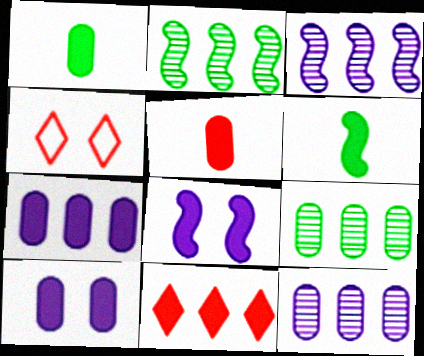[[1, 3, 4], 
[1, 8, 11], 
[4, 6, 12], 
[6, 10, 11]]